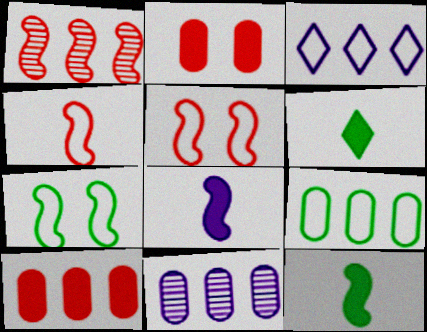[[1, 7, 8], 
[5, 6, 11], 
[9, 10, 11]]